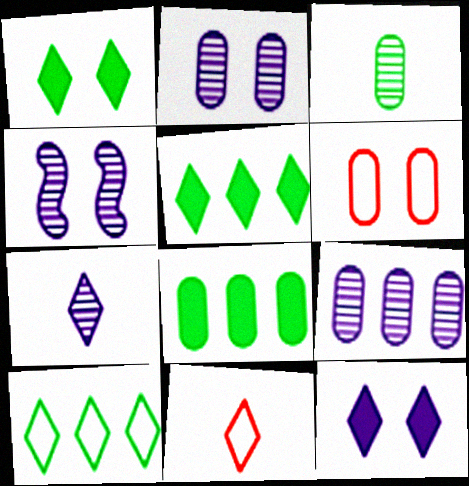[[1, 4, 6], 
[4, 7, 9], 
[4, 8, 11]]